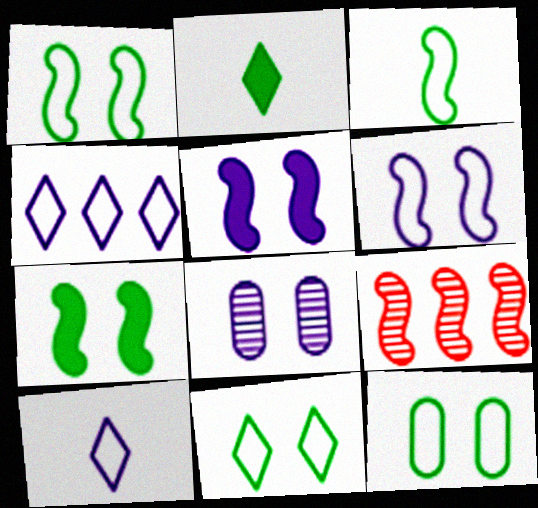[[1, 11, 12], 
[3, 5, 9]]